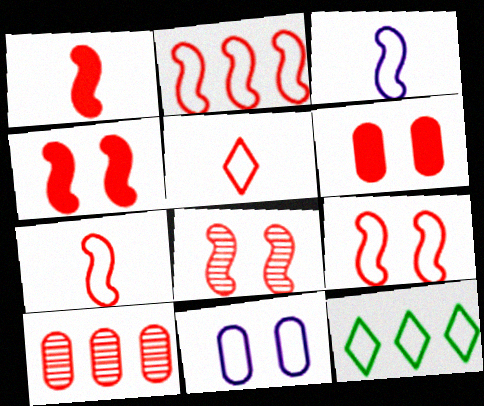[[1, 2, 8], 
[2, 7, 9], 
[4, 5, 10], 
[4, 8, 9], 
[7, 11, 12]]